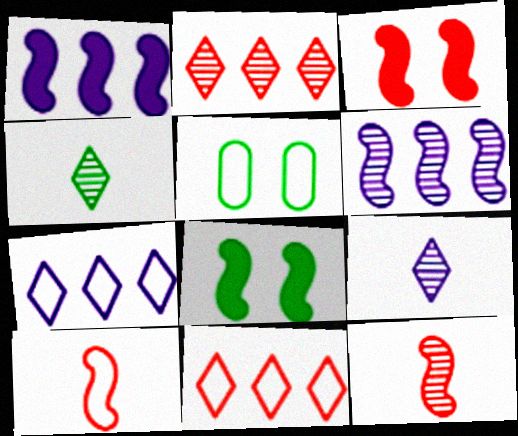[[5, 7, 10], 
[6, 8, 10]]